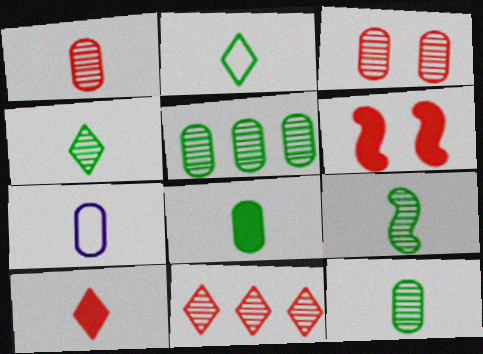[[1, 7, 8], 
[2, 8, 9], 
[4, 9, 12], 
[7, 9, 10]]